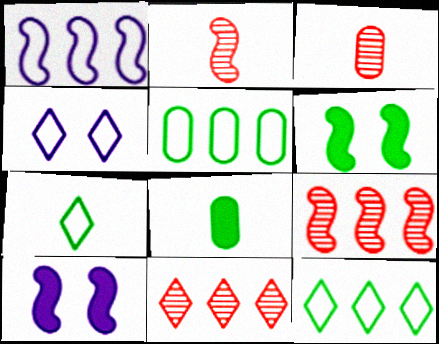[[1, 2, 6], 
[3, 10, 12], 
[4, 8, 9]]